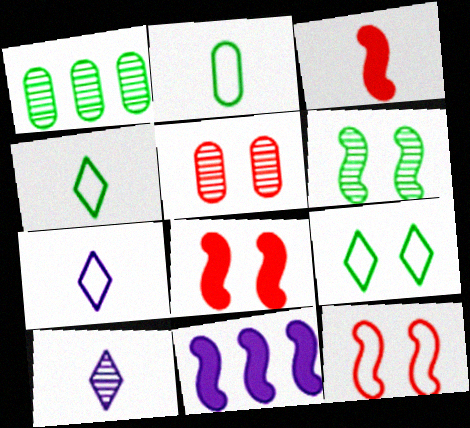[[1, 7, 8], 
[2, 3, 10], 
[4, 5, 11]]